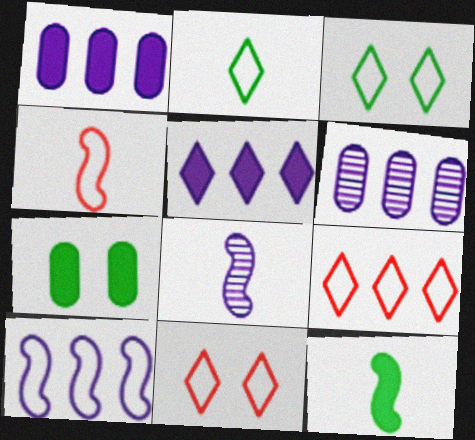[[4, 8, 12], 
[5, 6, 10], 
[6, 11, 12], 
[7, 8, 9]]